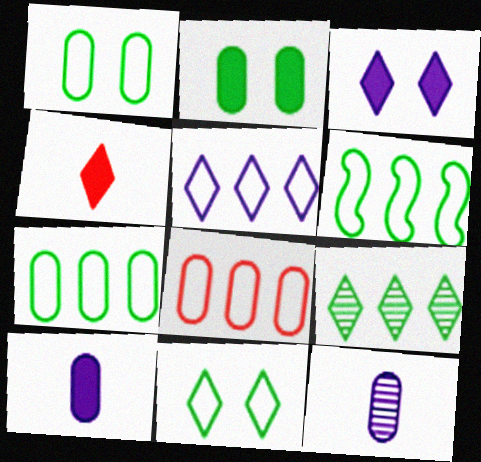[[2, 8, 12], 
[5, 6, 8]]